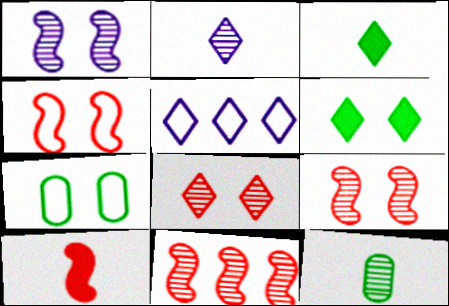[[3, 5, 8], 
[4, 10, 11]]